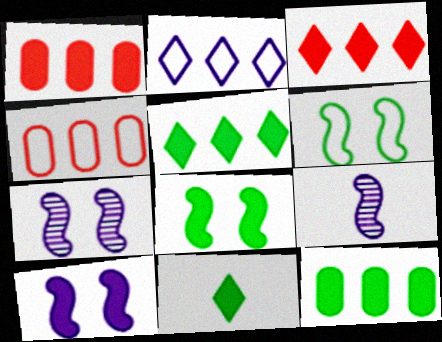[[1, 10, 11], 
[4, 7, 11], 
[8, 11, 12]]